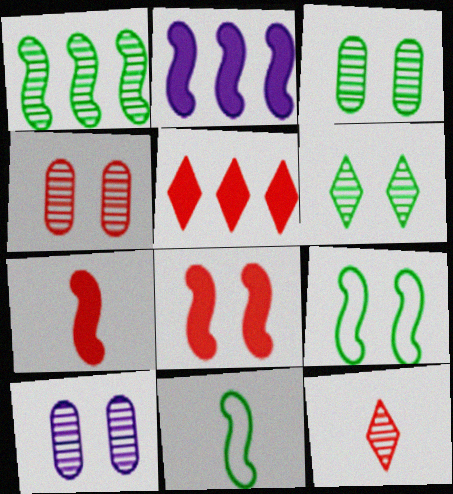[[1, 10, 12], 
[3, 4, 10], 
[5, 10, 11]]